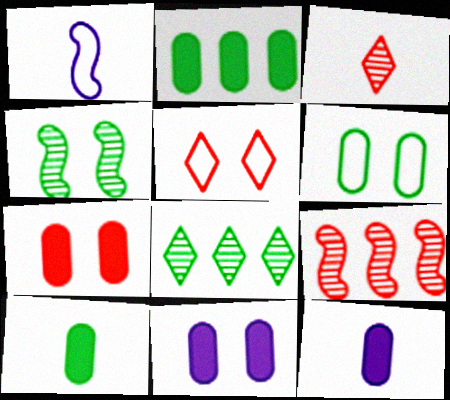[[1, 3, 10], 
[1, 7, 8], 
[2, 7, 12], 
[4, 5, 11]]